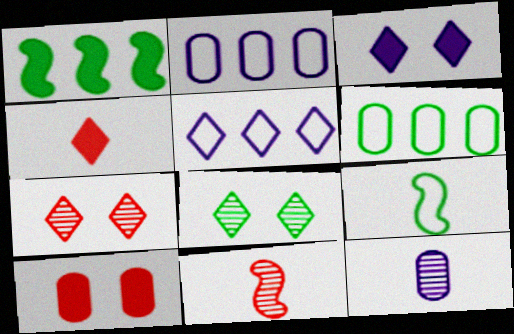[[3, 6, 11], 
[4, 5, 8], 
[4, 9, 12], 
[6, 10, 12]]